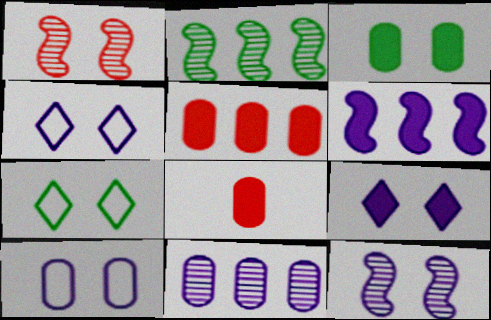[[1, 3, 4], 
[2, 4, 8], 
[9, 10, 12]]